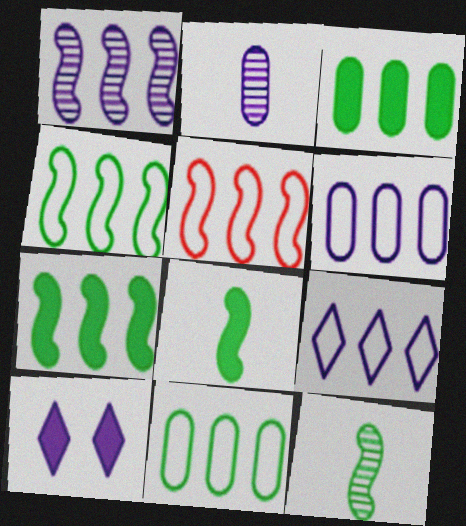[[1, 5, 7], 
[5, 9, 11]]